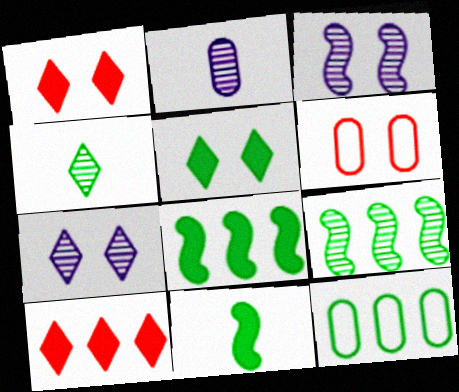[[3, 5, 6]]